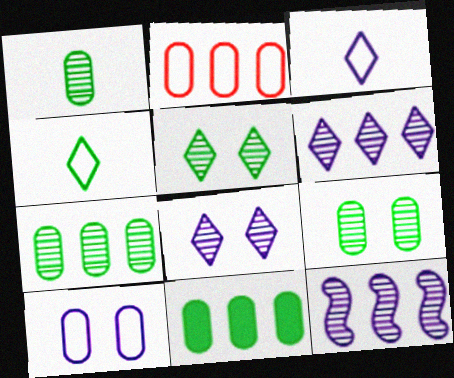[[1, 7, 9]]